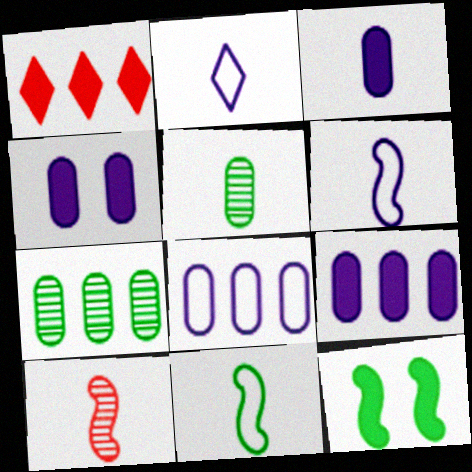[[1, 3, 12], 
[3, 4, 9]]